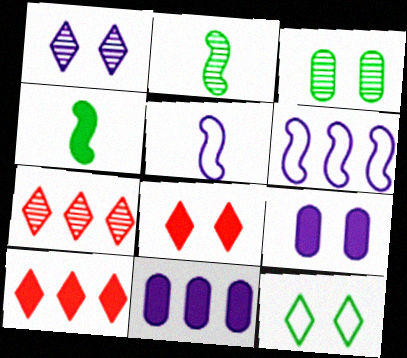[[1, 5, 11], 
[1, 8, 12], 
[3, 5, 10], 
[4, 8, 11], 
[4, 9, 10]]